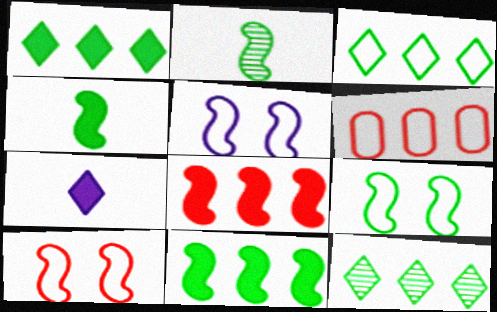[[1, 3, 12], 
[2, 5, 8], 
[2, 9, 11], 
[5, 9, 10]]